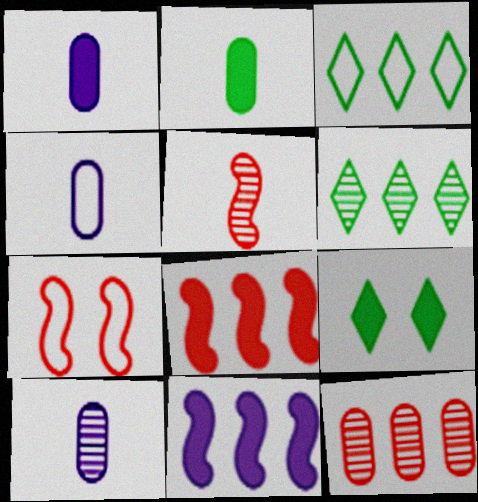[[1, 4, 10], 
[1, 6, 7], 
[1, 8, 9], 
[3, 4, 7], 
[3, 11, 12], 
[5, 7, 8]]